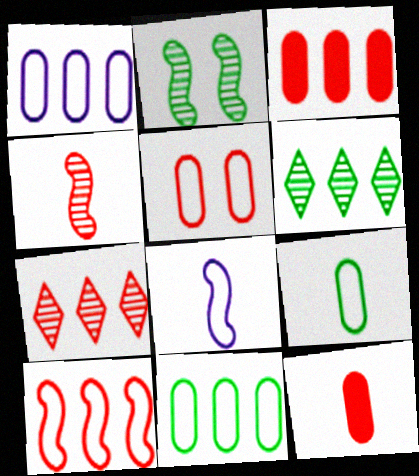[[1, 5, 9], 
[3, 7, 10]]